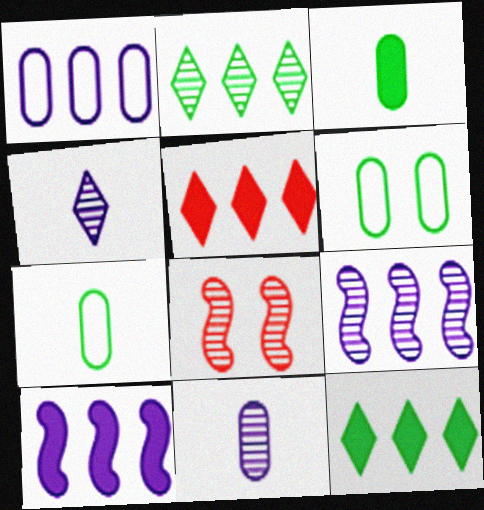[[2, 8, 11]]